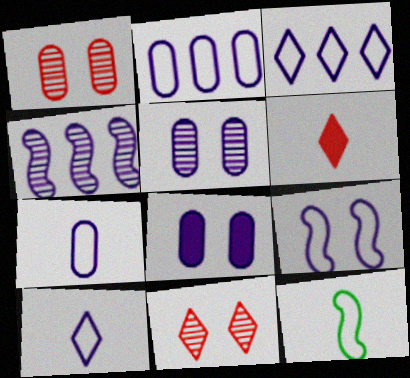[[2, 9, 10], 
[3, 7, 9], 
[4, 8, 10]]